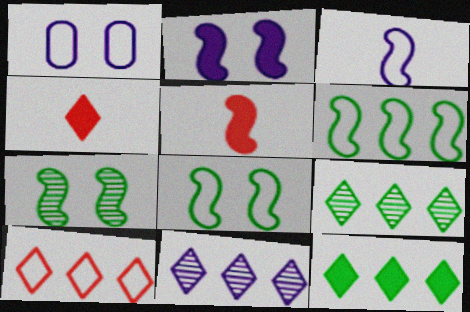[[1, 5, 9], 
[10, 11, 12]]